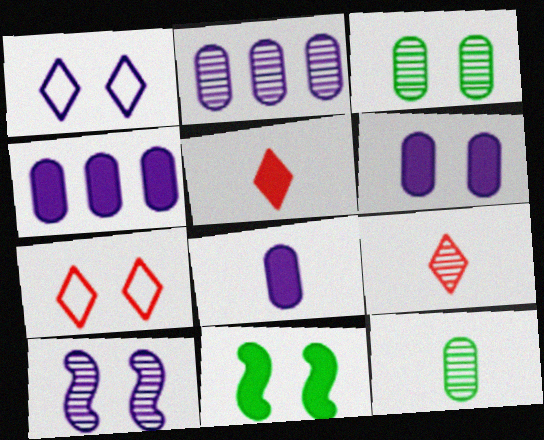[[1, 6, 10], 
[4, 5, 11], 
[4, 6, 8]]